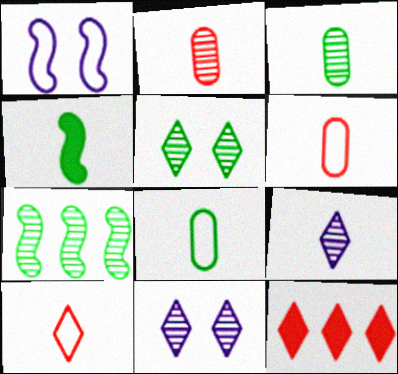[[1, 3, 12], 
[2, 7, 11], 
[3, 5, 7], 
[4, 6, 9]]